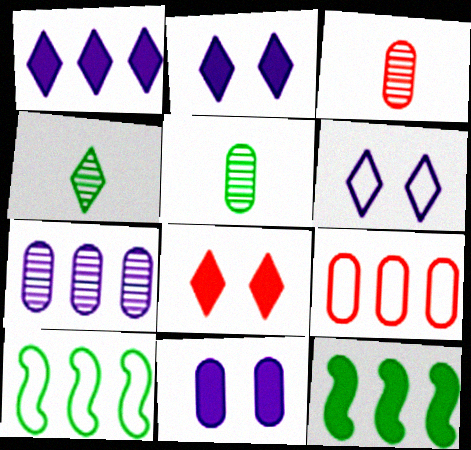[[2, 3, 10], 
[3, 6, 12], 
[5, 9, 11]]